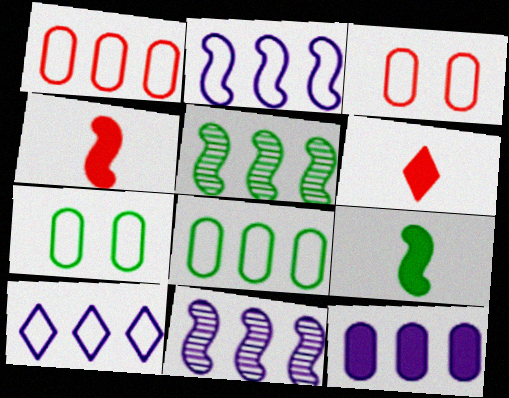[[6, 7, 11], 
[10, 11, 12]]